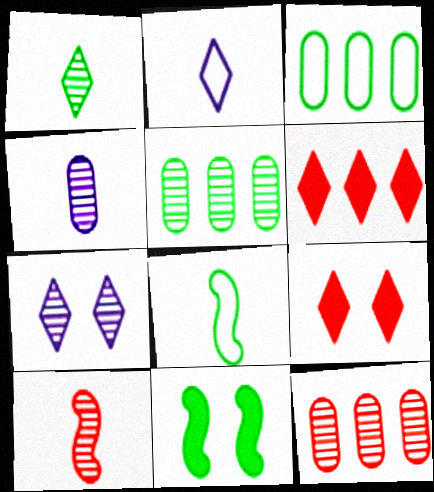[[1, 3, 11], 
[1, 4, 10], 
[2, 11, 12], 
[5, 7, 10]]